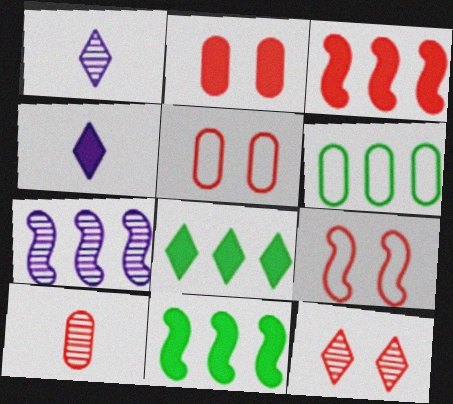[[1, 5, 11], 
[2, 4, 11], 
[2, 9, 12]]